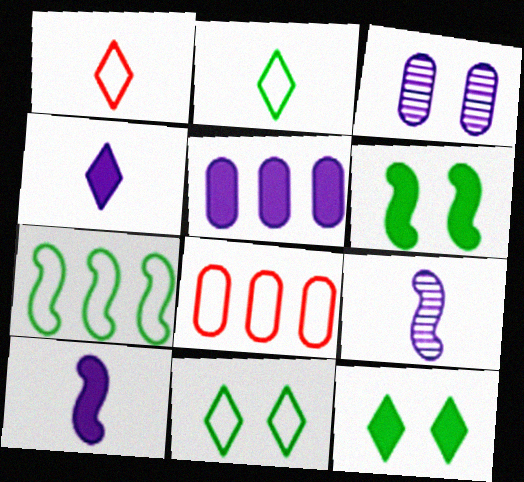[[8, 9, 12]]